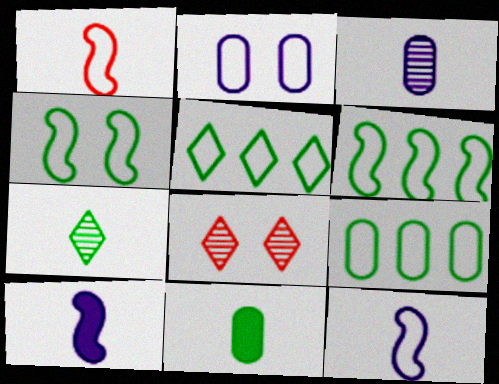[[1, 2, 5], 
[5, 6, 9], 
[8, 9, 10]]